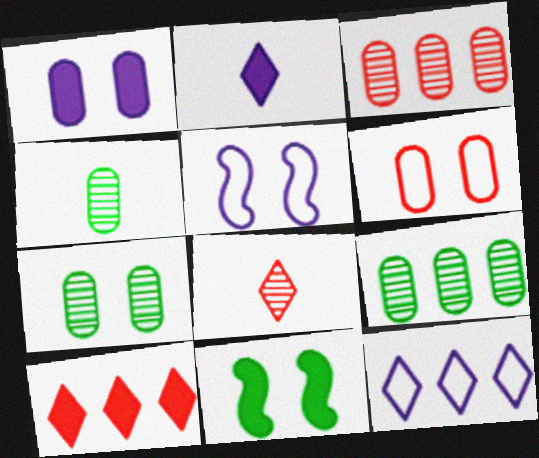[[1, 6, 7], 
[4, 5, 10], 
[4, 7, 9]]